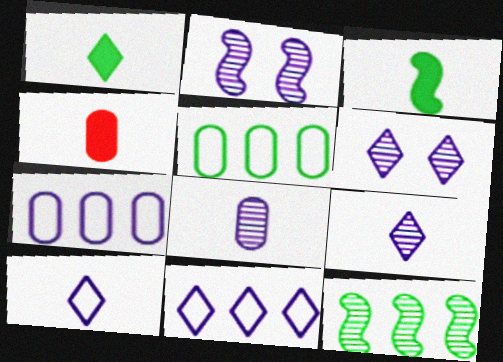[]